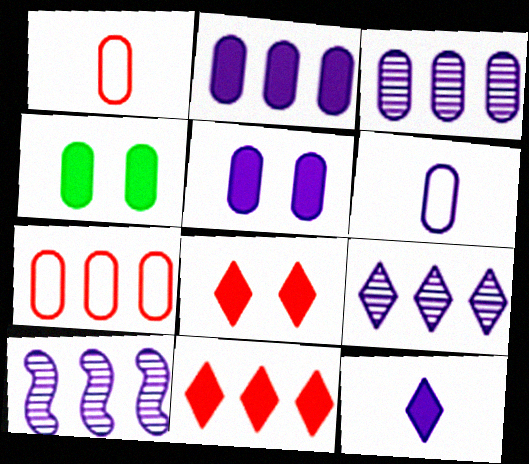[[1, 3, 4], 
[3, 5, 6], 
[3, 9, 10]]